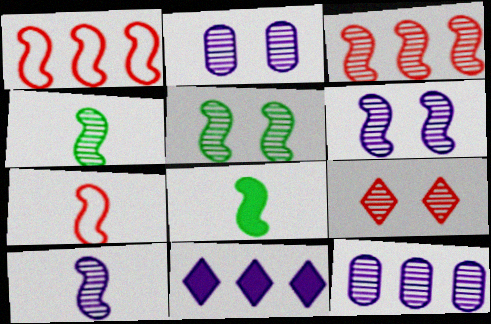[[1, 6, 8], 
[2, 5, 9], 
[3, 4, 6], 
[3, 5, 10], 
[4, 9, 12], 
[7, 8, 10]]